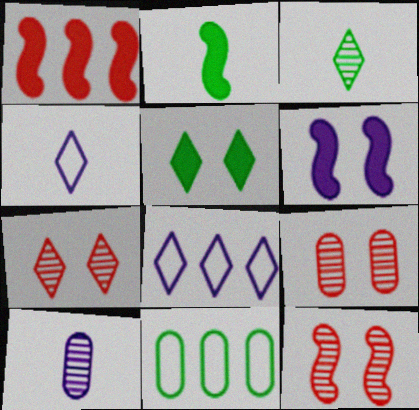[[1, 2, 6], 
[2, 8, 9], 
[6, 8, 10], 
[7, 9, 12]]